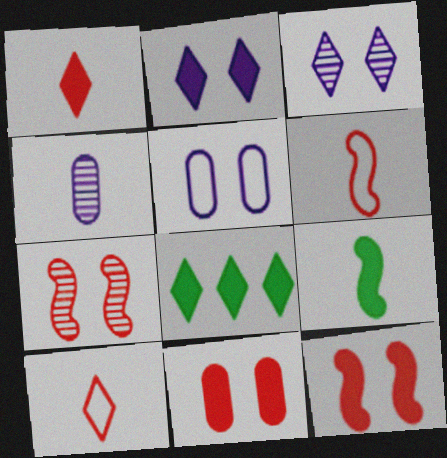[[1, 2, 8], 
[3, 8, 10], 
[4, 9, 10]]